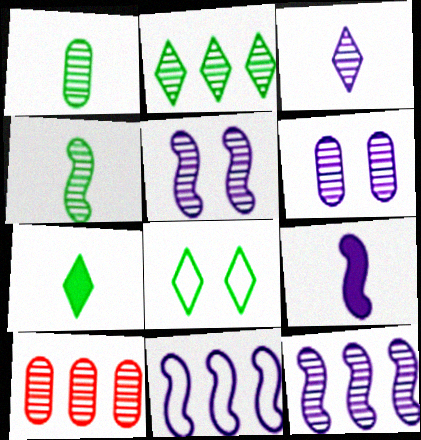[[1, 6, 10], 
[2, 7, 8], 
[2, 10, 12], 
[3, 6, 12], 
[5, 9, 11], 
[8, 9, 10]]